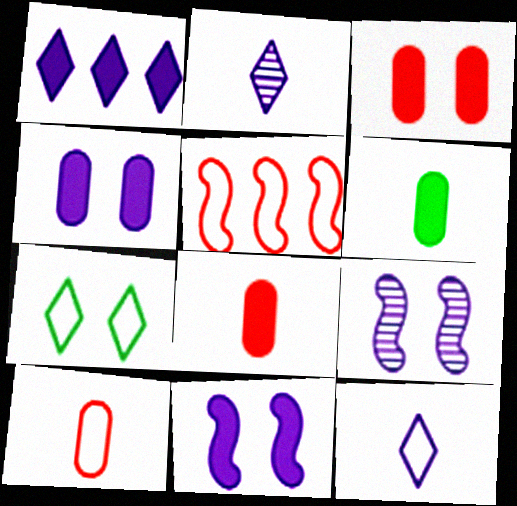[[3, 7, 9]]